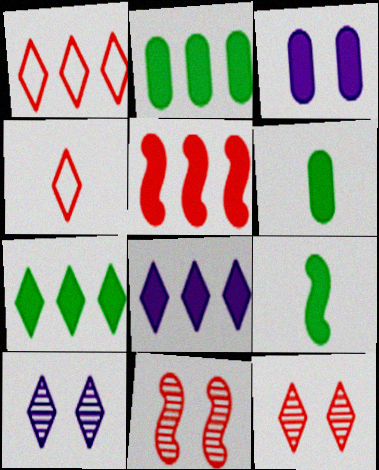[[2, 5, 8], 
[4, 7, 10]]